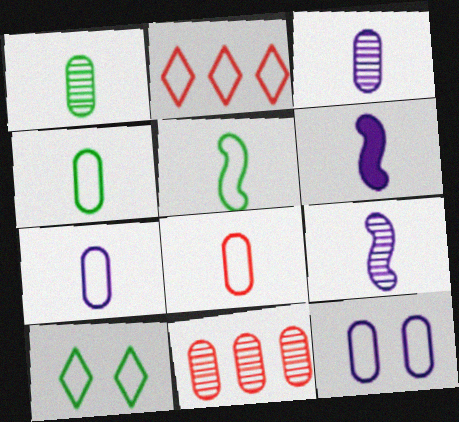[[2, 5, 12], 
[4, 7, 8], 
[6, 10, 11]]